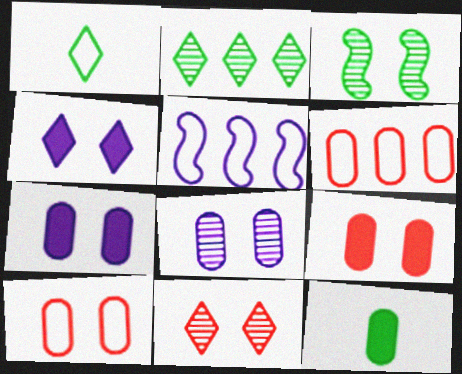[[1, 5, 10], 
[3, 4, 10], 
[3, 8, 11], 
[5, 11, 12], 
[6, 8, 12]]